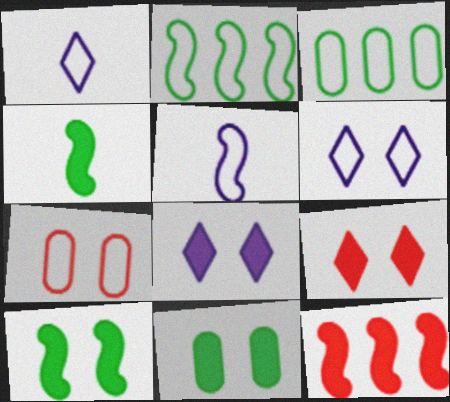[[1, 2, 7]]